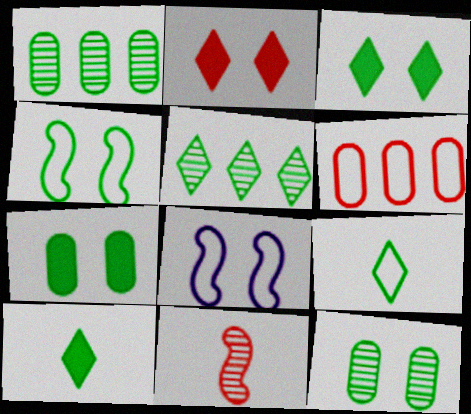[[1, 4, 10], 
[2, 6, 11], 
[2, 8, 12], 
[3, 4, 12], 
[3, 5, 9], 
[6, 8, 9]]